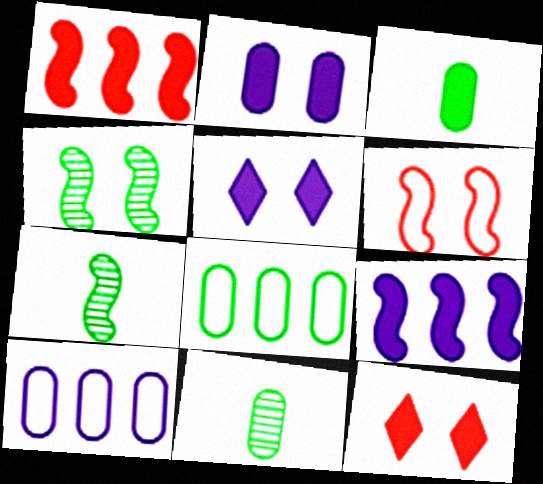[[1, 3, 5], 
[3, 9, 12], 
[6, 7, 9], 
[7, 10, 12]]